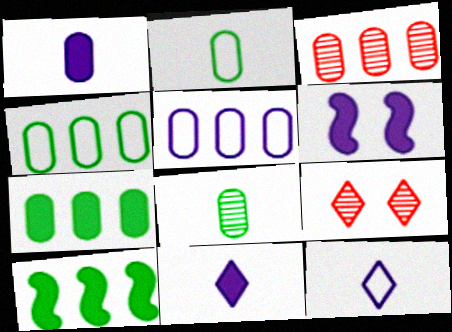[[3, 5, 7]]